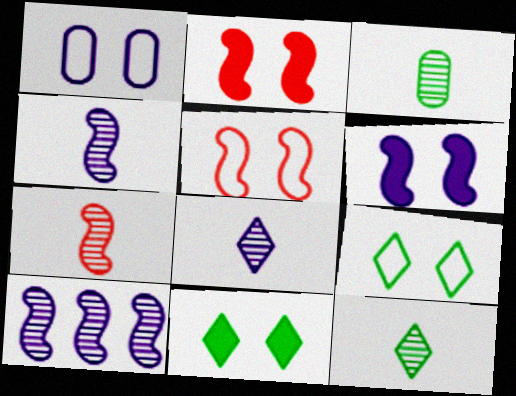[[1, 5, 9], 
[3, 7, 8]]